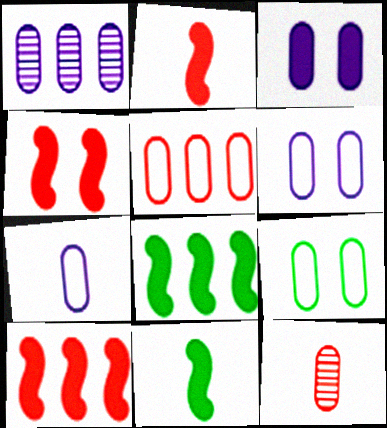[[1, 3, 7], 
[2, 4, 10], 
[5, 7, 9]]